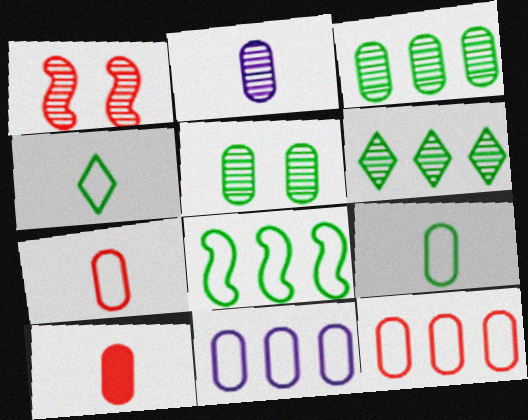[[1, 2, 6], 
[2, 9, 10], 
[5, 10, 11]]